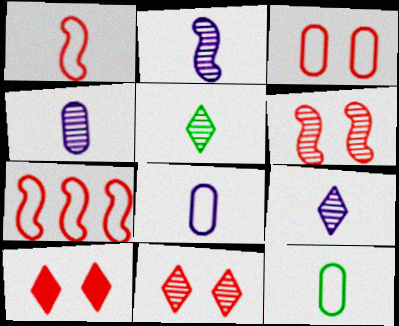[[2, 4, 9], 
[3, 6, 10]]